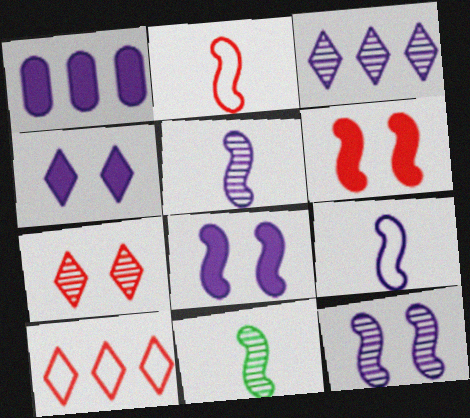[]